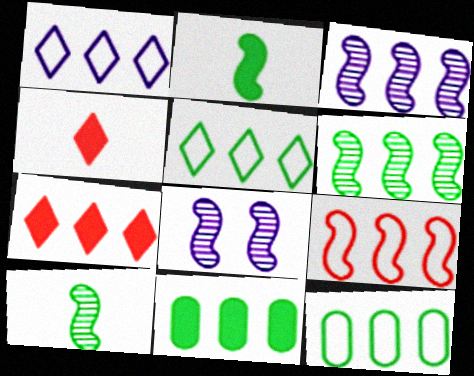[[1, 9, 12], 
[2, 8, 9], 
[3, 7, 12], 
[4, 8, 12], 
[5, 6, 11]]